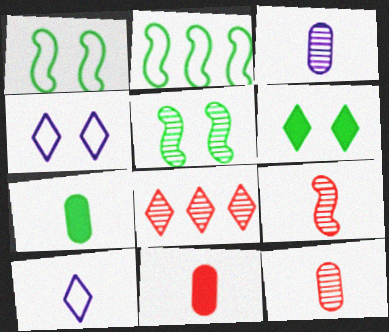[[3, 5, 8], 
[6, 8, 10], 
[7, 9, 10]]